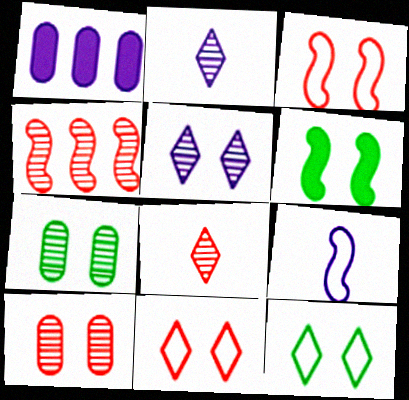[[1, 5, 9], 
[2, 4, 7], 
[4, 6, 9], 
[4, 8, 10], 
[6, 7, 12]]